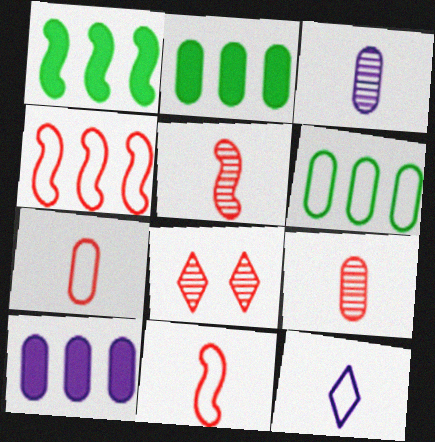[]